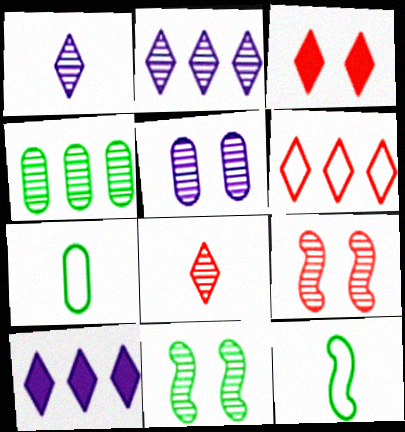[[1, 4, 9], 
[3, 6, 8], 
[7, 9, 10]]